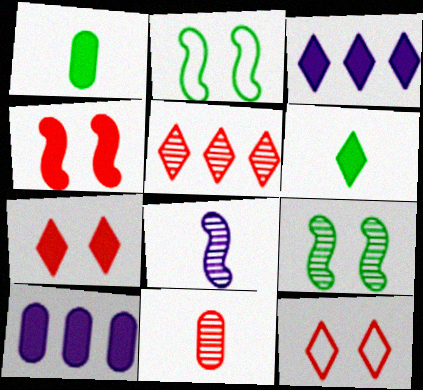[[1, 3, 4], 
[2, 3, 11], 
[3, 6, 7], 
[4, 6, 10]]